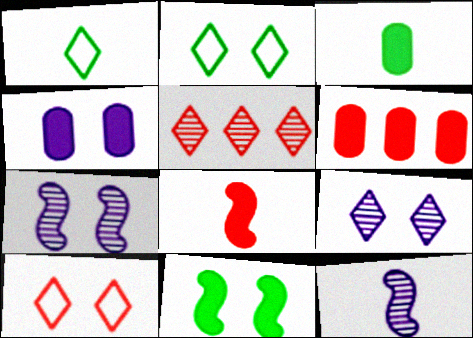[[1, 6, 7], 
[2, 6, 12], 
[3, 4, 6]]